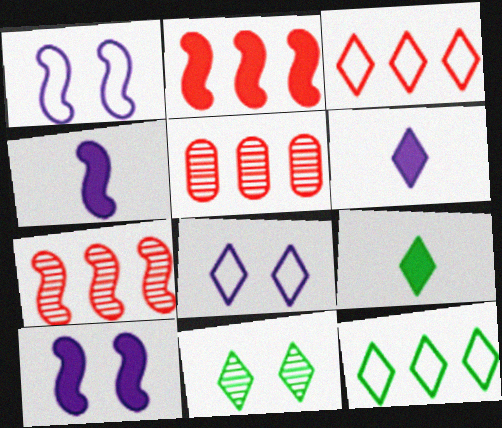[[1, 5, 9], 
[2, 3, 5], 
[3, 6, 11], 
[9, 11, 12]]